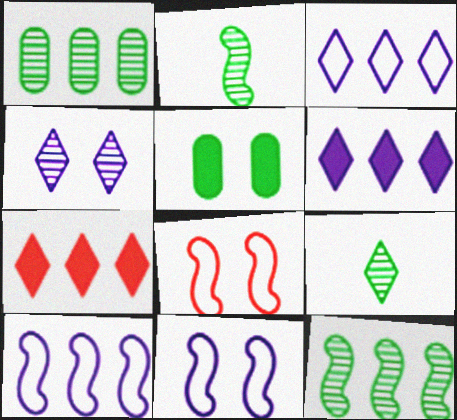[[1, 7, 10], 
[4, 5, 8]]